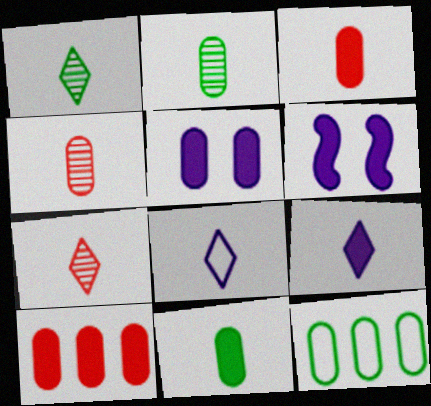[[4, 5, 12], 
[5, 10, 11], 
[6, 7, 12]]